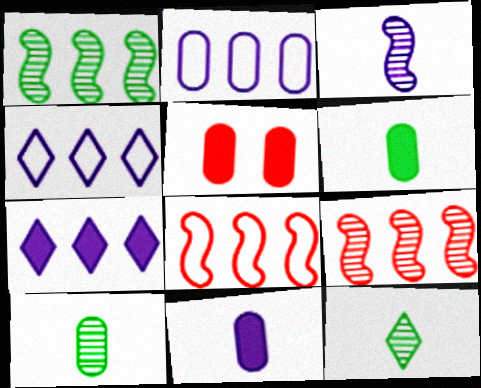[[2, 5, 10]]